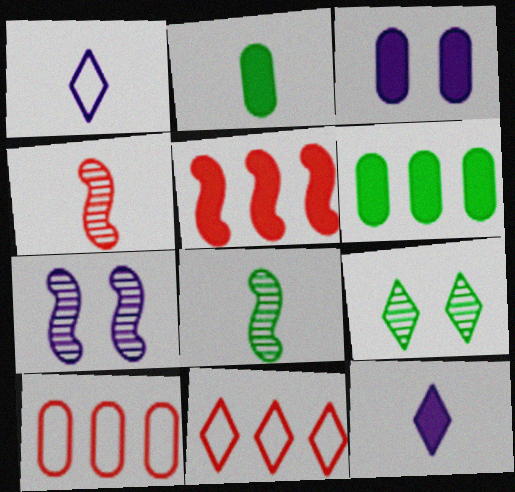[[1, 2, 4], 
[2, 7, 11], 
[3, 8, 11], 
[9, 11, 12]]